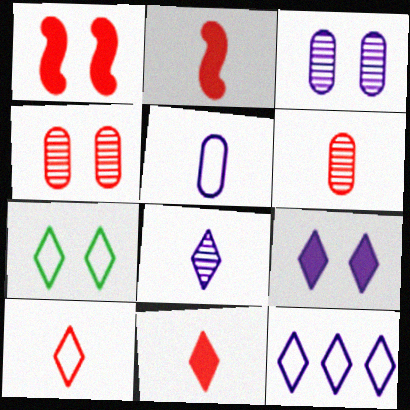[[1, 3, 7], 
[2, 6, 10], 
[7, 10, 12], 
[8, 9, 12]]